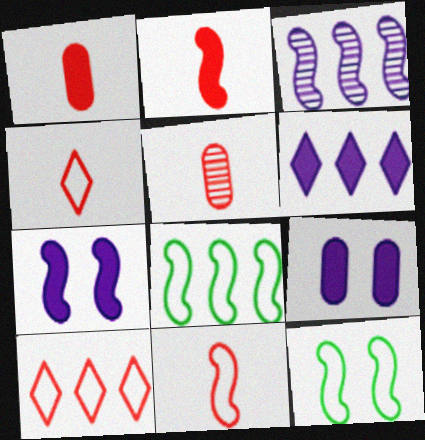[[2, 3, 12], 
[2, 4, 5], 
[5, 6, 12]]